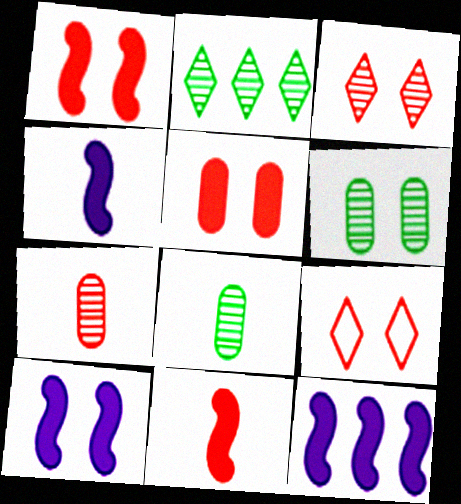[[4, 10, 12], 
[6, 9, 10], 
[8, 9, 12]]